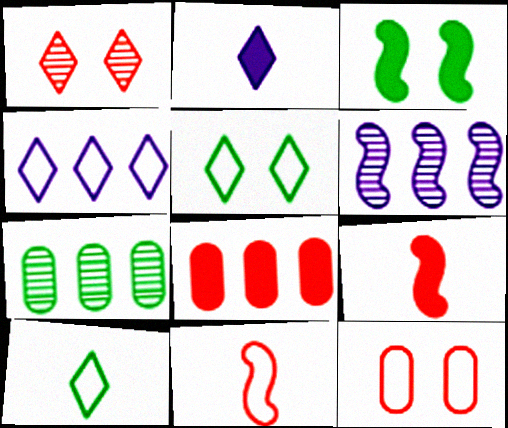[[1, 8, 11], 
[2, 3, 8], 
[3, 6, 11], 
[3, 7, 10]]